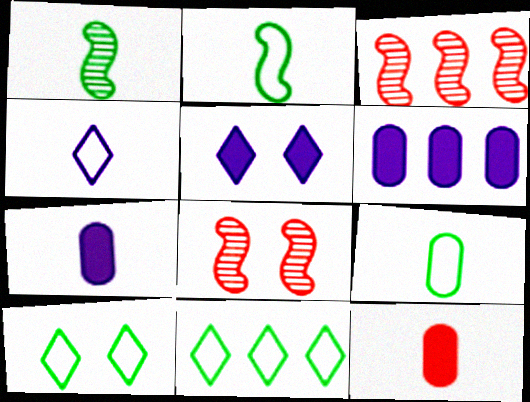[[1, 4, 12], 
[3, 5, 9], 
[3, 6, 11], 
[3, 7, 10], 
[7, 8, 11]]